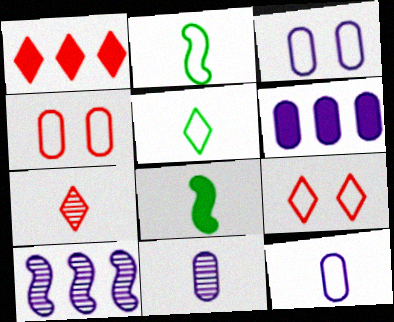[[1, 7, 9], 
[3, 6, 11], 
[7, 8, 12]]